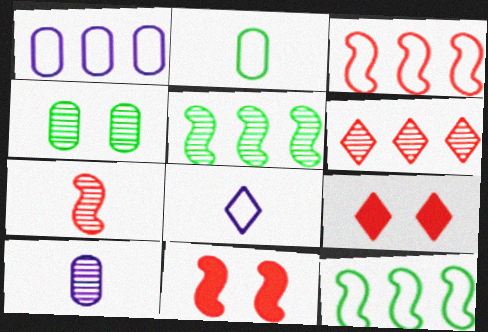[[3, 7, 11], 
[9, 10, 12]]